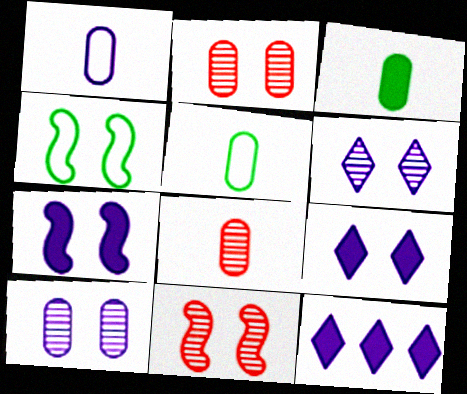[[1, 3, 8], 
[2, 4, 9], 
[4, 7, 11], 
[4, 8, 12], 
[5, 11, 12]]